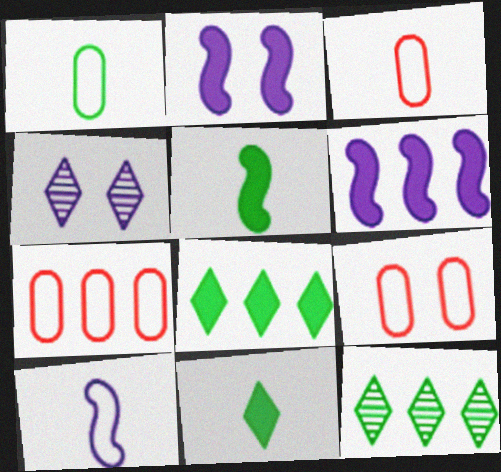[[2, 3, 12], 
[3, 7, 9], 
[4, 5, 7], 
[6, 7, 12]]